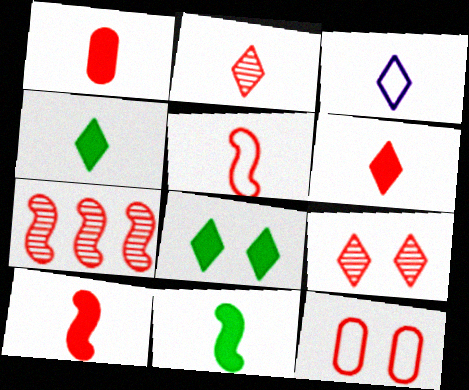[[1, 2, 5], 
[1, 6, 10], 
[2, 3, 4], 
[6, 7, 12]]